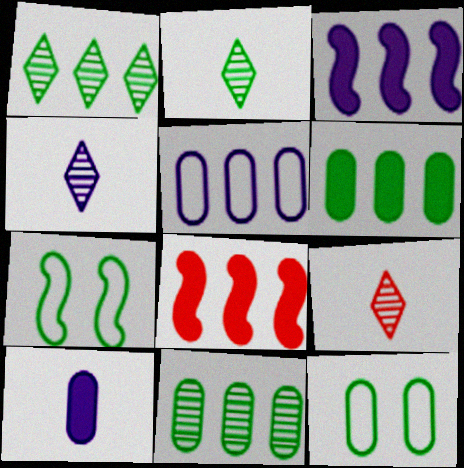[[1, 5, 8], 
[2, 4, 9], 
[2, 6, 7], 
[3, 9, 12], 
[4, 8, 12]]